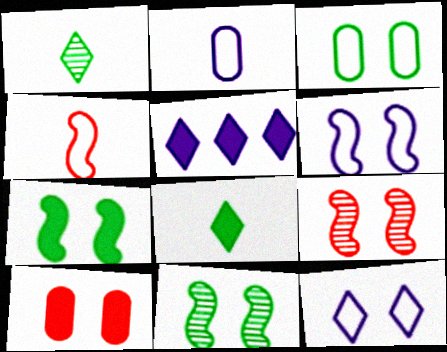[[6, 7, 9], 
[10, 11, 12]]